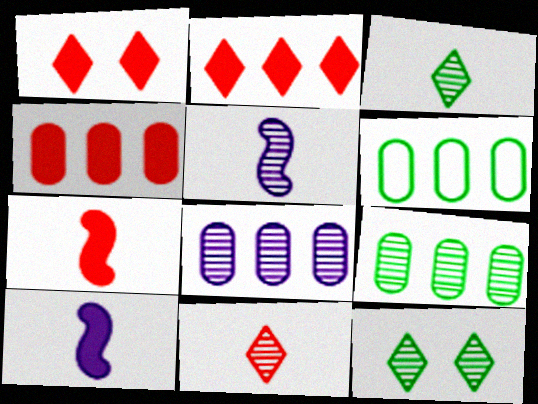[[1, 4, 7], 
[1, 5, 6], 
[4, 6, 8]]